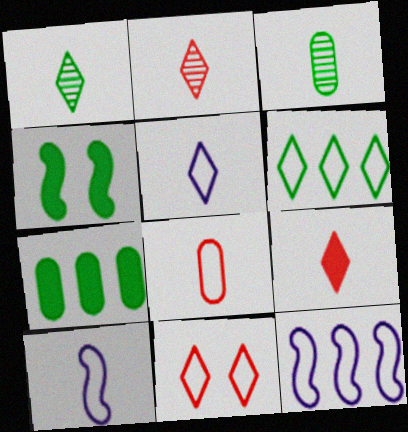[[1, 5, 9], 
[3, 4, 6], 
[3, 9, 10], 
[5, 6, 11]]